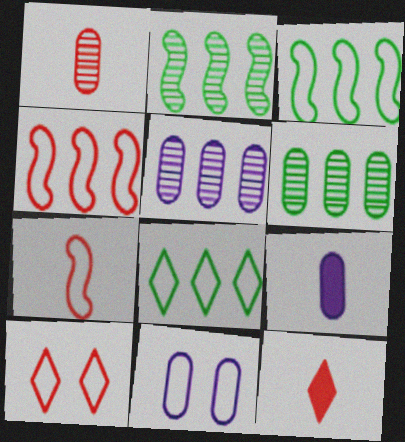[[1, 7, 12], 
[2, 9, 10], 
[2, 11, 12], 
[5, 9, 11], 
[7, 8, 11]]